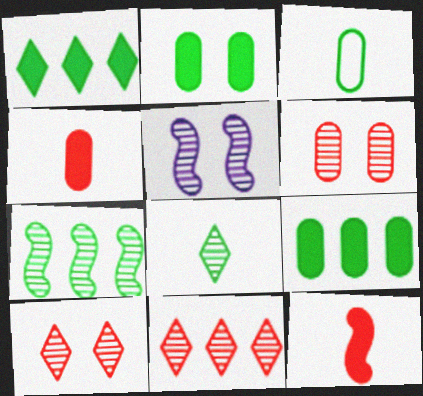[]